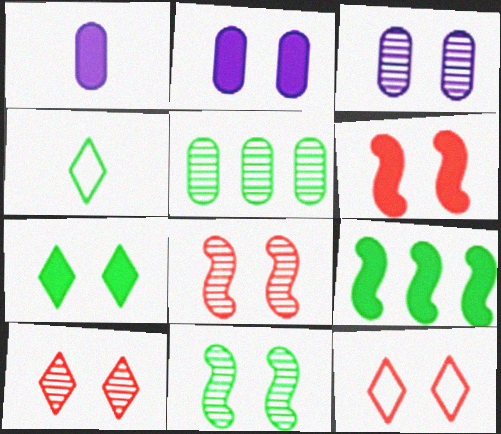[[2, 6, 7], 
[2, 11, 12], 
[3, 10, 11]]